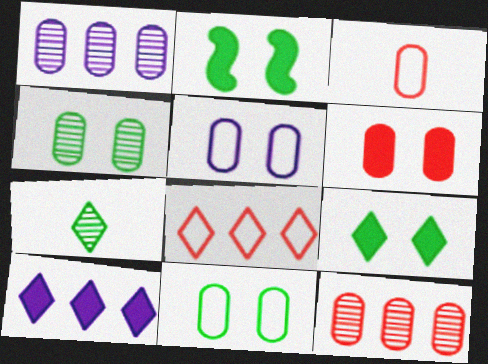[[3, 6, 12], 
[4, 5, 6]]